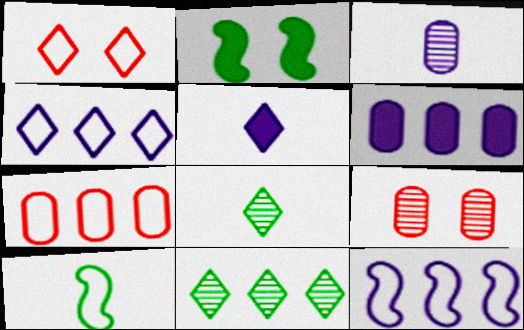[[1, 5, 11]]